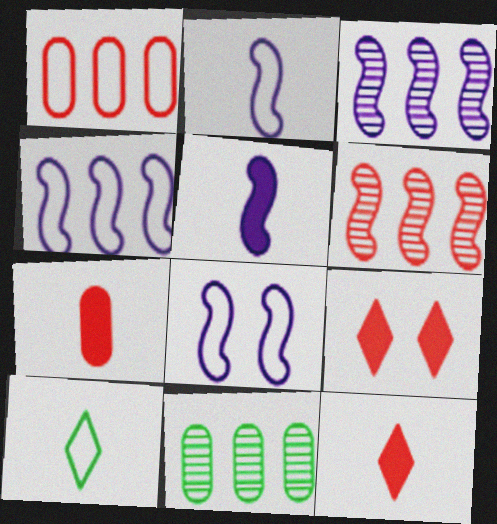[[1, 8, 10], 
[2, 4, 8], 
[2, 9, 11], 
[3, 5, 8], 
[8, 11, 12]]